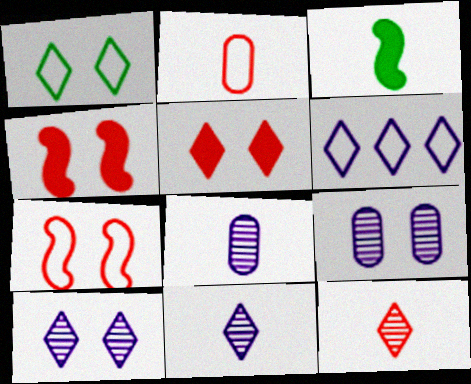[[1, 4, 9], 
[1, 5, 10], 
[2, 3, 11]]